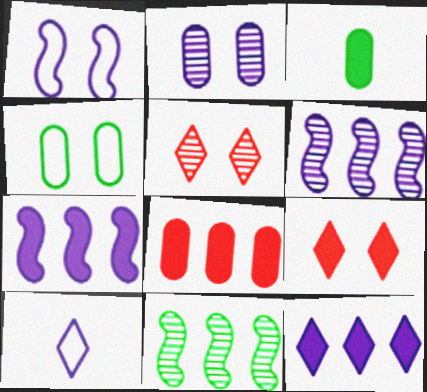[[2, 7, 10], 
[3, 7, 9]]